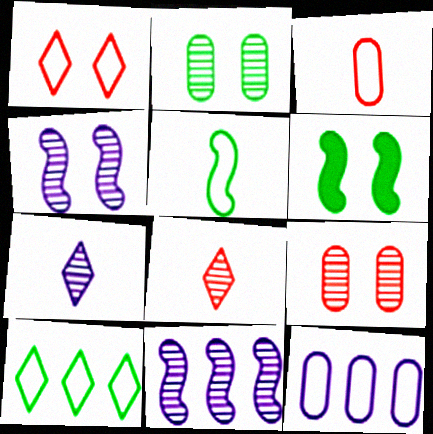[[1, 5, 12], 
[2, 8, 11], 
[6, 8, 12]]